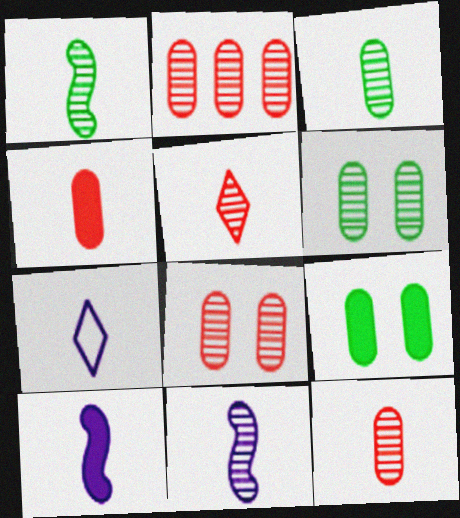[[1, 4, 7], 
[2, 8, 12], 
[3, 5, 11]]